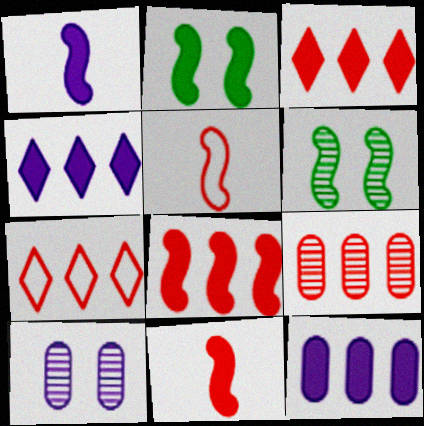[[1, 2, 8], 
[7, 8, 9]]